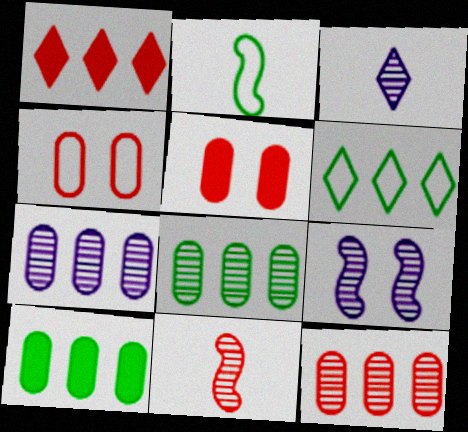[[1, 4, 11], 
[3, 7, 9], 
[7, 8, 12]]